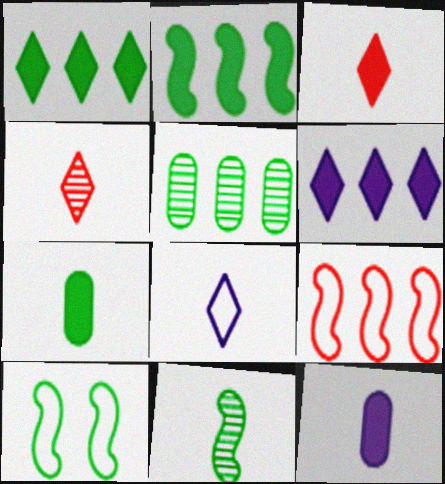[[2, 10, 11], 
[5, 6, 9]]